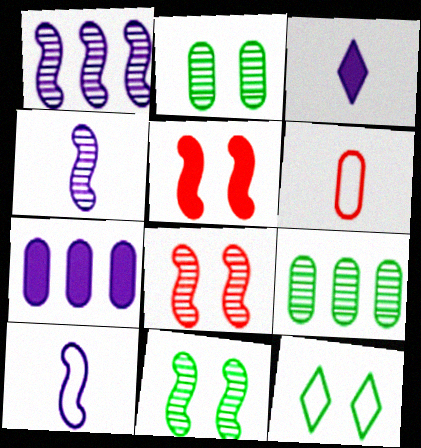[[2, 6, 7]]